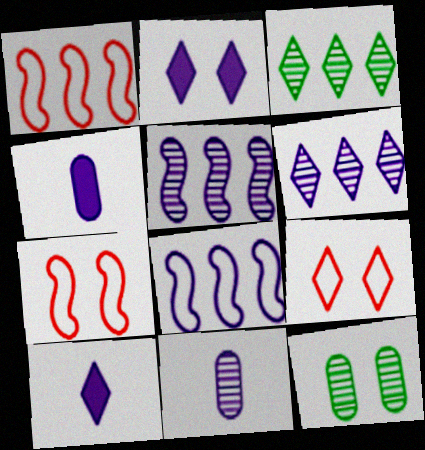[[1, 10, 12], 
[2, 7, 12], 
[2, 8, 11], 
[3, 4, 7], 
[3, 9, 10]]